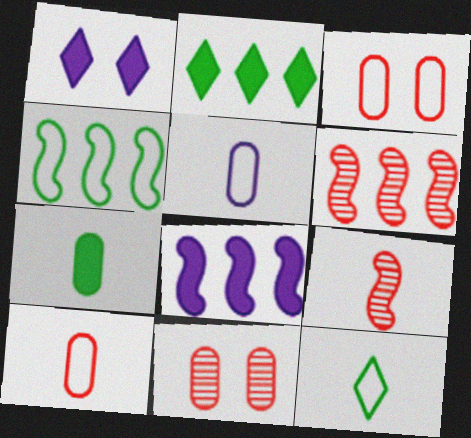[[4, 6, 8], 
[8, 11, 12]]